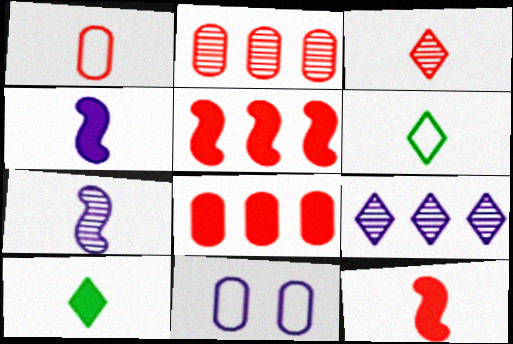[[1, 3, 12], 
[1, 7, 10], 
[4, 9, 11]]